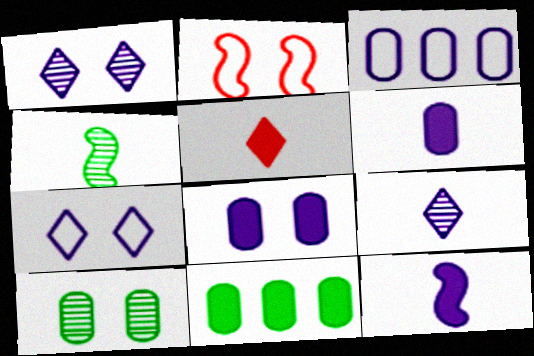[[1, 3, 12], 
[2, 9, 11]]